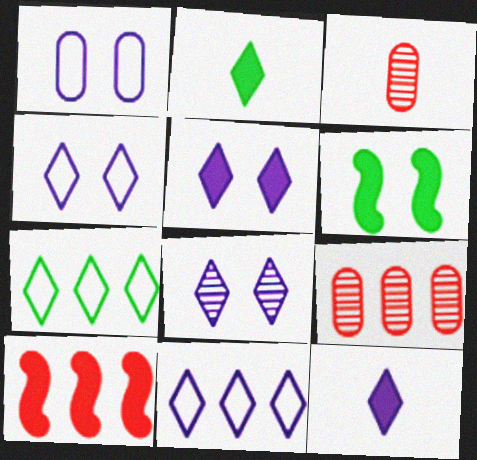[[3, 6, 11], 
[4, 5, 8], 
[8, 11, 12]]